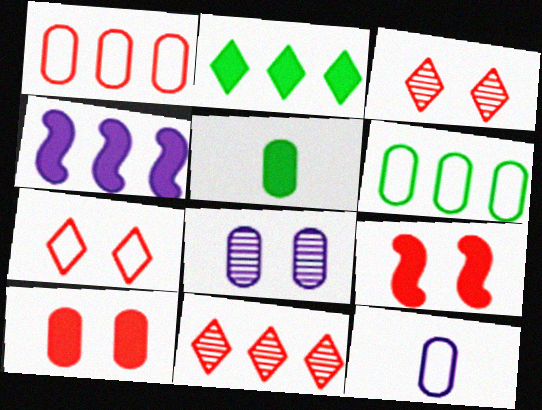[[1, 5, 8], 
[4, 6, 11]]